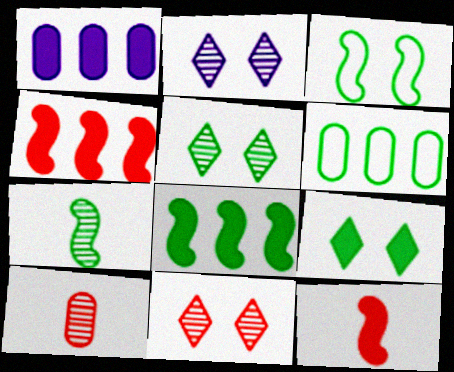[[1, 9, 12], 
[2, 5, 11], 
[2, 6, 12], 
[3, 7, 8], 
[6, 7, 9]]